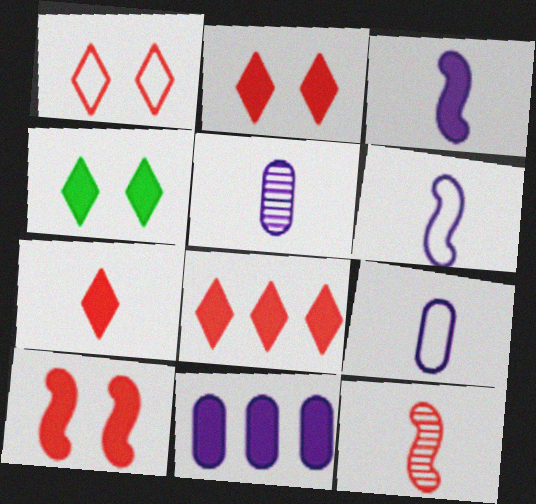[[2, 7, 8]]